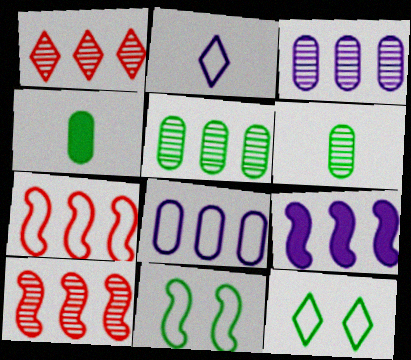[]